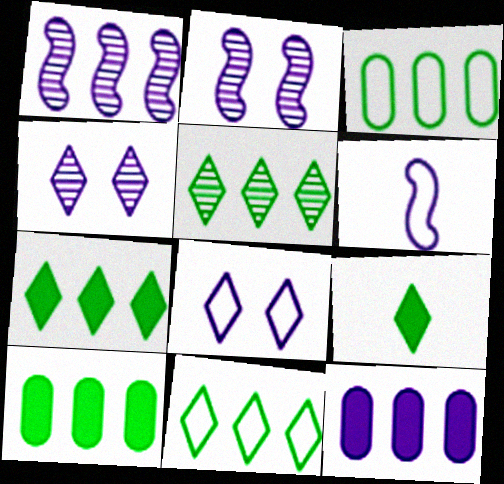[[4, 6, 12], 
[5, 7, 11]]